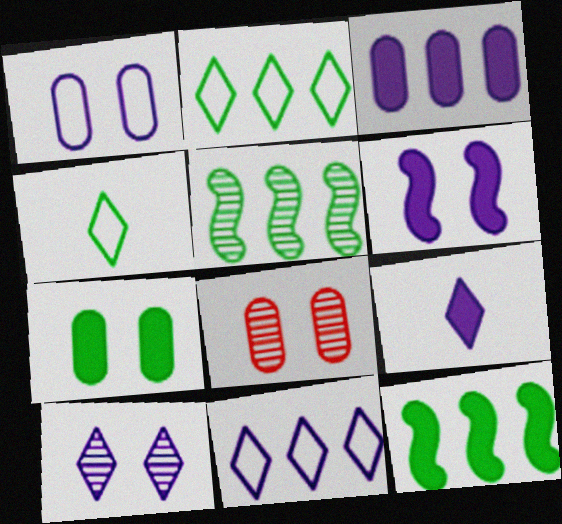[[1, 6, 10], 
[1, 7, 8], 
[3, 6, 9], 
[4, 5, 7], 
[9, 10, 11]]